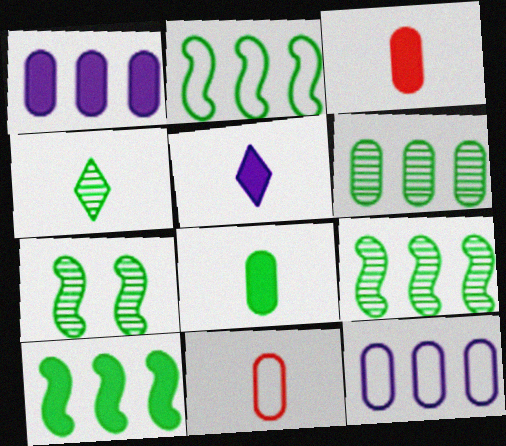[[2, 9, 10], 
[4, 6, 7]]